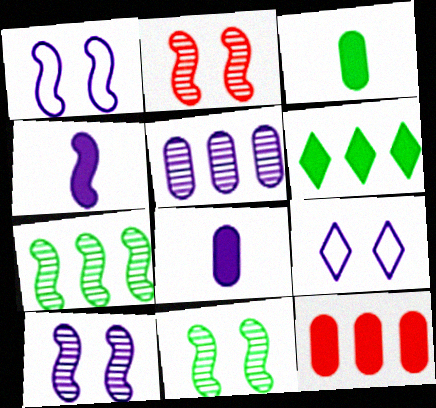[[2, 10, 11], 
[4, 5, 9]]